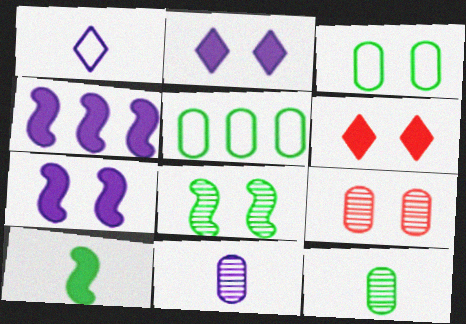[]